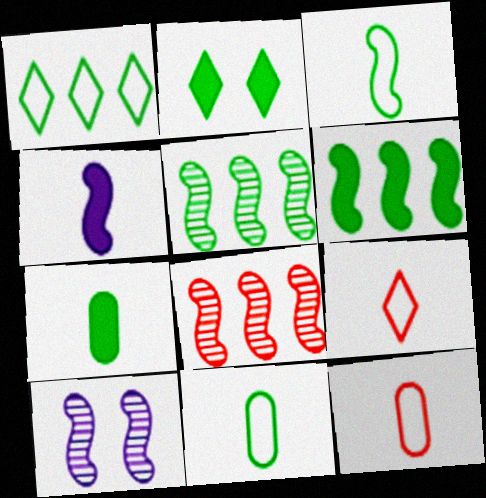[[2, 5, 11], 
[2, 6, 7]]